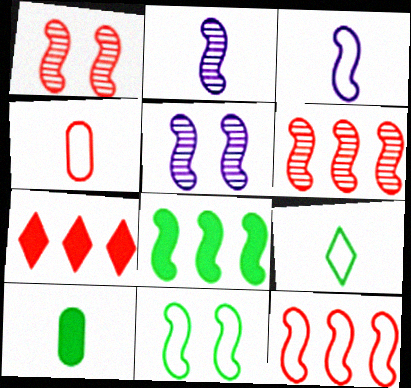[[1, 3, 8], 
[1, 4, 7], 
[3, 4, 9], 
[3, 11, 12]]